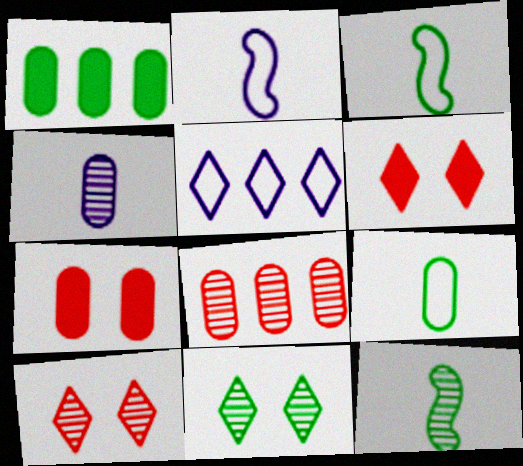[[1, 2, 10], 
[1, 3, 11], 
[5, 7, 12]]